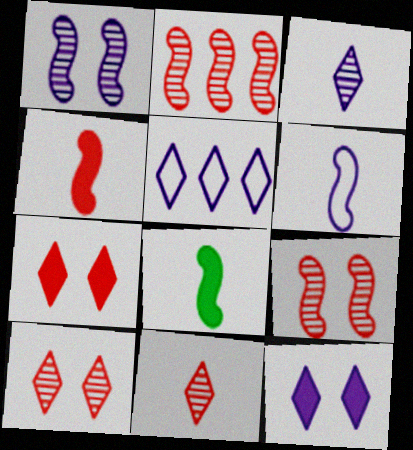[[3, 5, 12]]